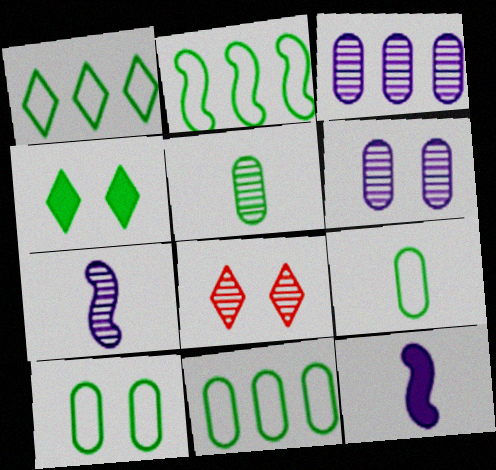[[1, 2, 11], 
[2, 4, 5], 
[8, 11, 12], 
[9, 10, 11]]